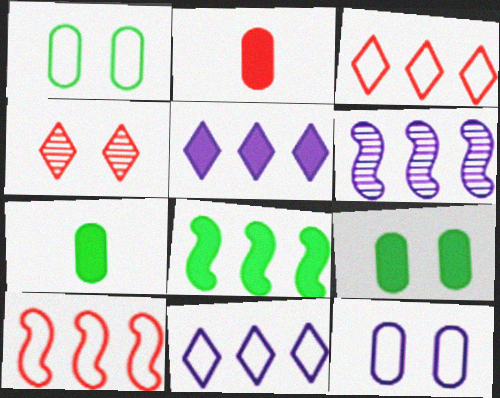[[2, 4, 10], 
[6, 8, 10]]